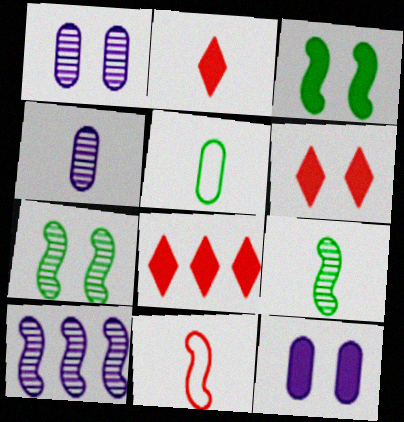[[2, 6, 8], 
[3, 6, 12], 
[3, 10, 11], 
[5, 6, 10]]